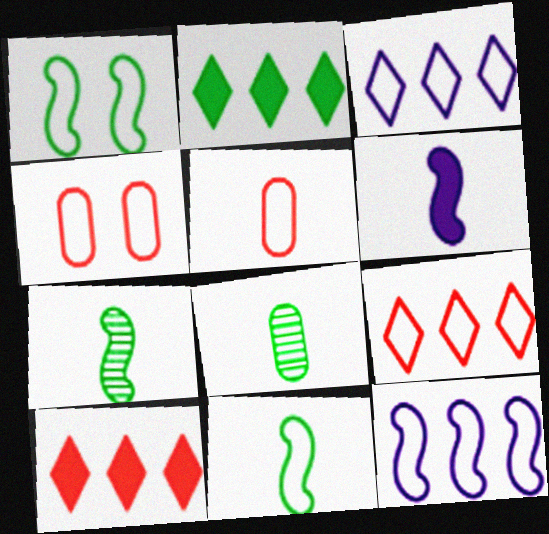[[1, 2, 8], 
[1, 3, 5], 
[3, 4, 11]]